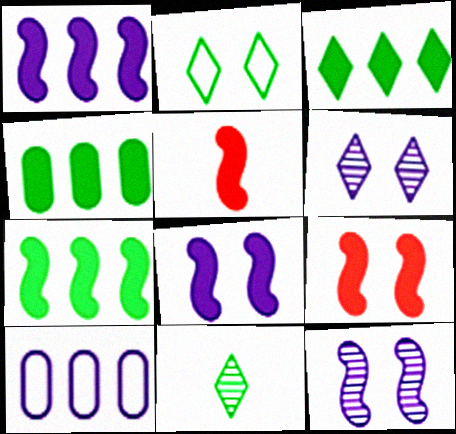[[2, 3, 11], 
[3, 4, 7], 
[5, 7, 8], 
[9, 10, 11]]